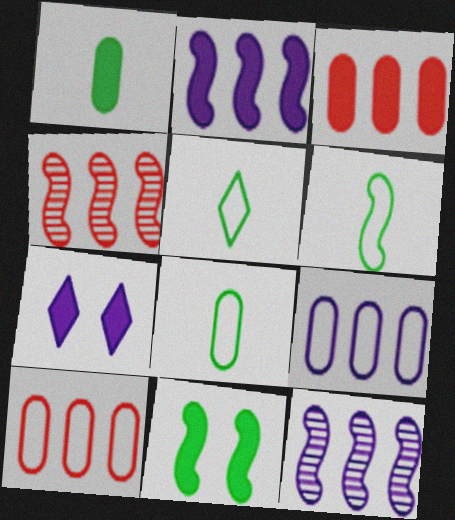[[4, 7, 8], 
[5, 6, 8]]